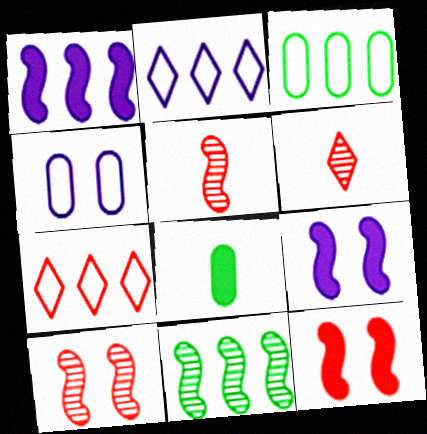[[2, 8, 10], 
[3, 6, 9]]